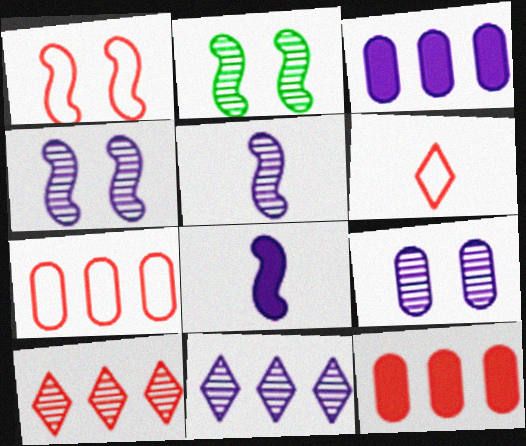[[1, 6, 7], 
[2, 3, 6], 
[5, 9, 11]]